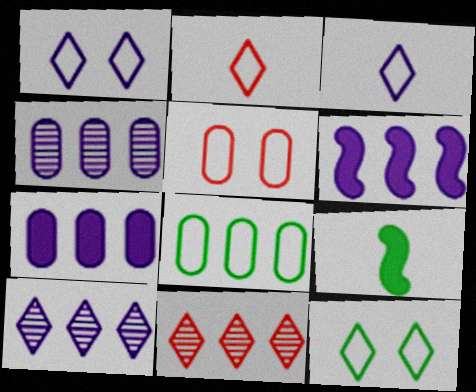[[5, 9, 10], 
[6, 8, 11]]